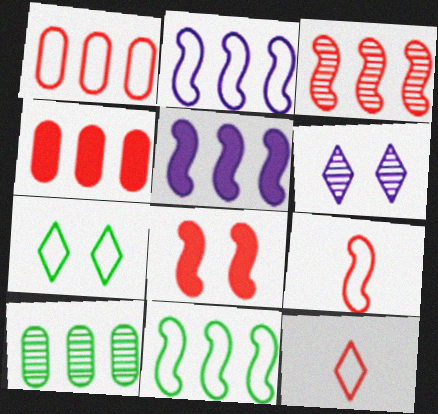[[3, 5, 11], 
[3, 8, 9]]